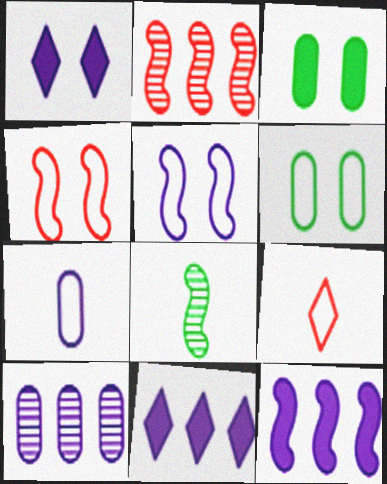[[4, 8, 12]]